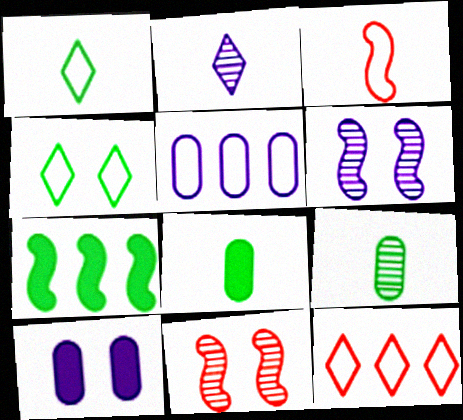[[2, 3, 8], 
[3, 4, 5], 
[3, 6, 7], 
[4, 7, 9], 
[4, 10, 11], 
[6, 8, 12]]